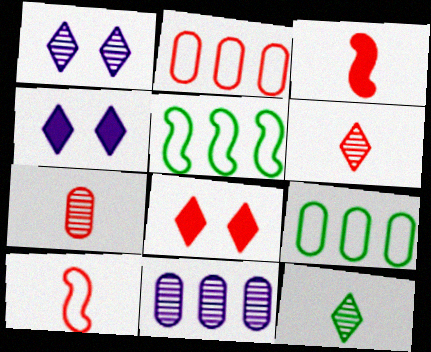[[1, 3, 9], 
[4, 5, 7]]